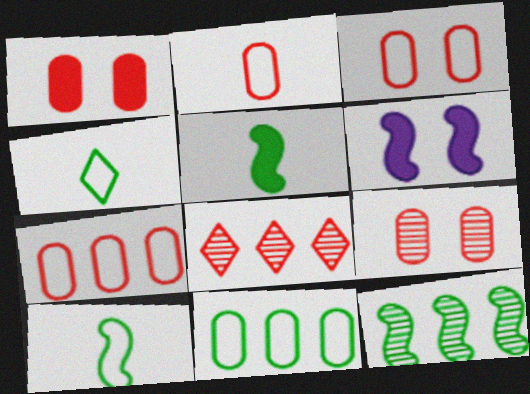[[1, 3, 9], 
[2, 3, 7]]